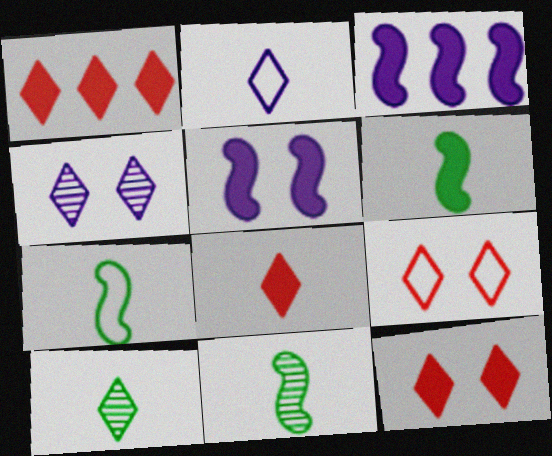[[1, 8, 12], 
[2, 8, 10], 
[6, 7, 11]]